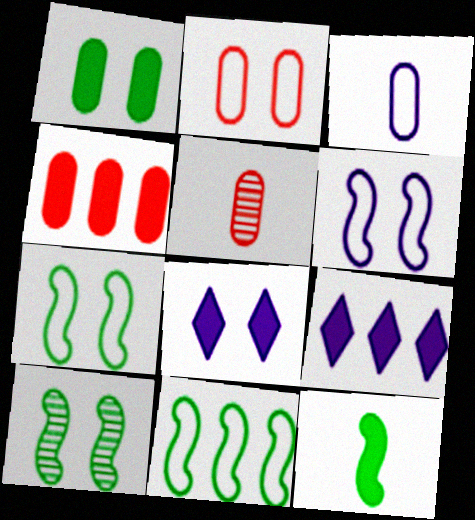[[2, 4, 5], 
[2, 8, 10], 
[4, 8, 12], 
[5, 7, 9], 
[5, 8, 11], 
[10, 11, 12]]